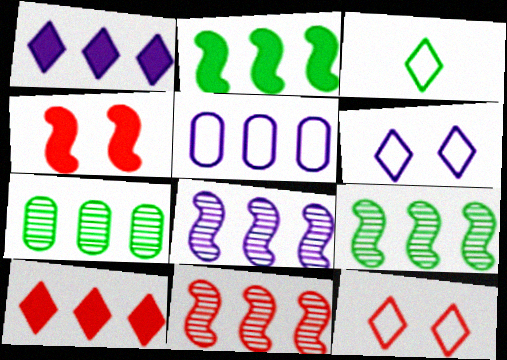[[1, 5, 8], 
[5, 9, 10], 
[8, 9, 11]]